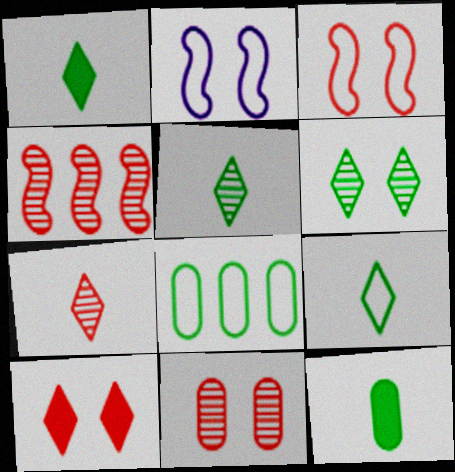[[1, 5, 9], 
[3, 10, 11], 
[4, 7, 11]]